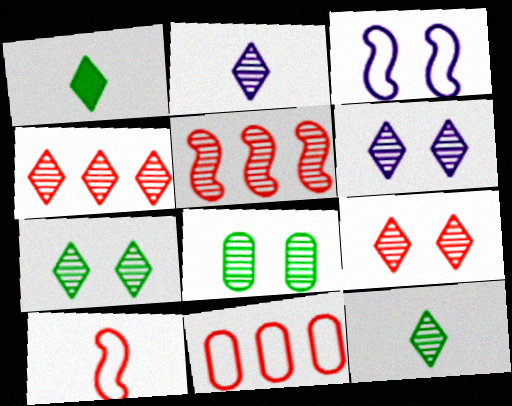[[2, 4, 7], 
[2, 5, 8], 
[4, 6, 12], 
[6, 7, 9]]